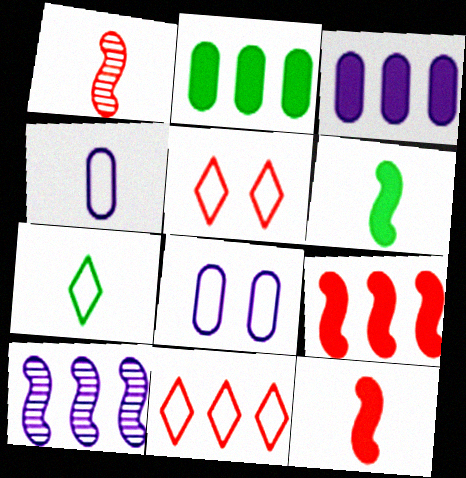[[2, 10, 11]]